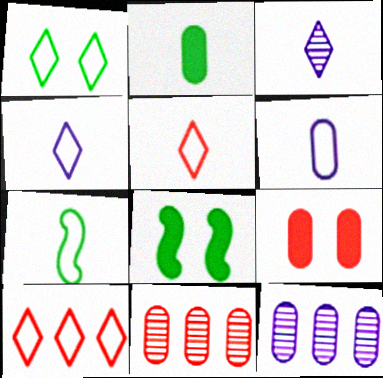[[1, 4, 10], 
[4, 8, 11], 
[5, 6, 7], 
[5, 8, 12]]